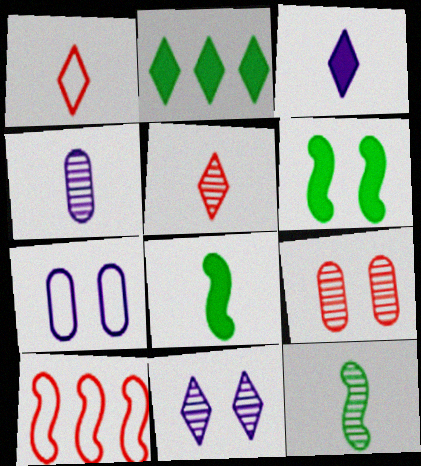[[1, 2, 11], 
[1, 4, 8], 
[4, 5, 12]]